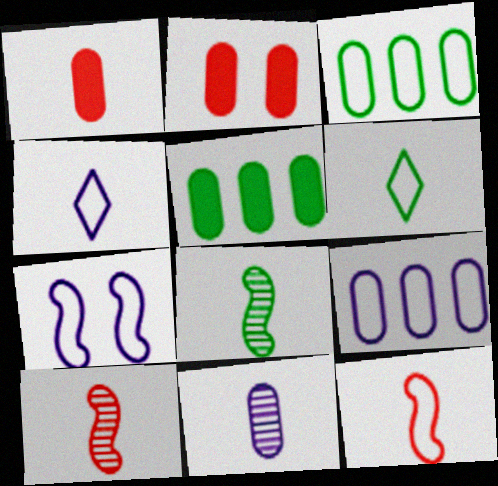[[1, 4, 8], 
[2, 3, 11], 
[4, 7, 9]]